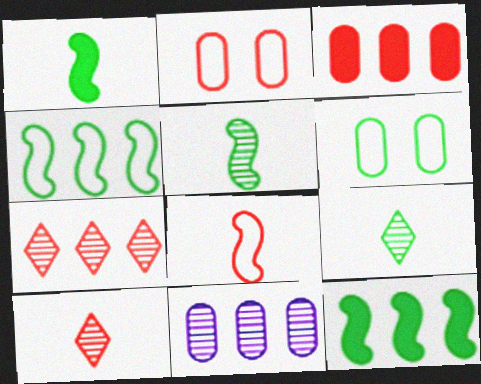[[6, 9, 12]]